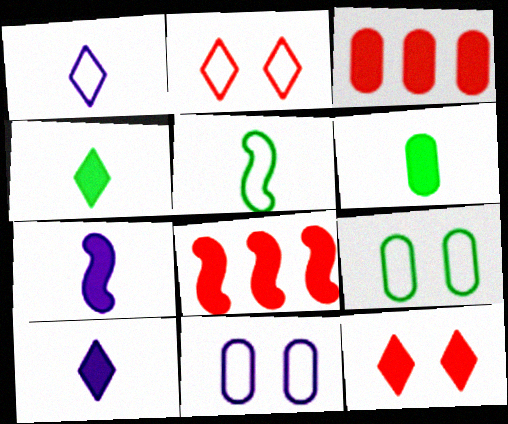[]